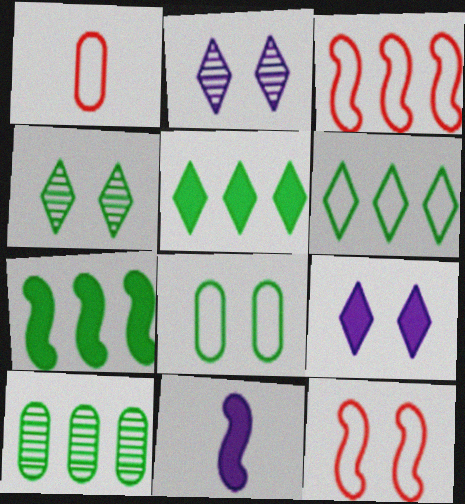[[1, 2, 7], 
[6, 7, 10]]